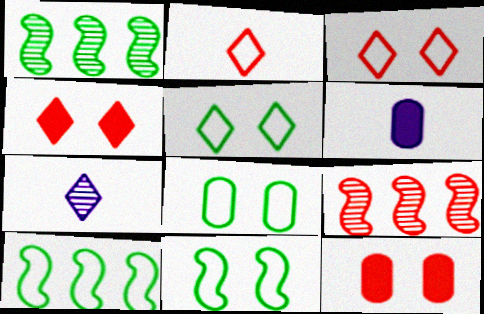[[1, 3, 6], 
[2, 9, 12], 
[5, 6, 9], 
[5, 8, 11], 
[7, 10, 12]]